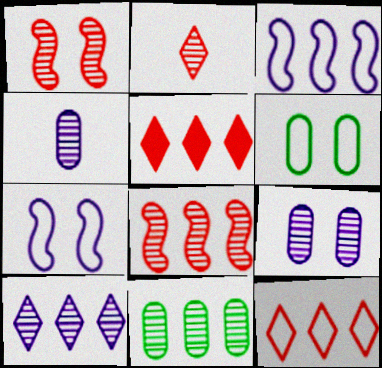[[3, 5, 11], 
[8, 10, 11]]